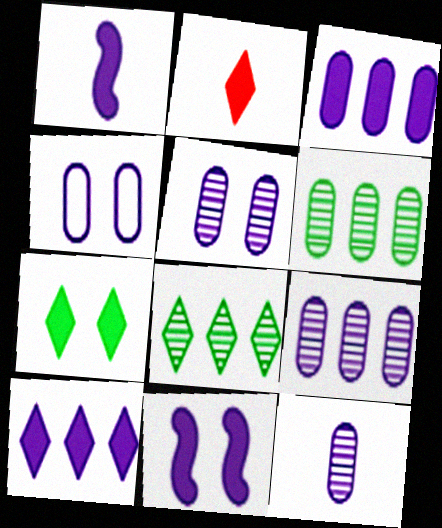[[2, 7, 10], 
[3, 4, 12], 
[5, 9, 12]]